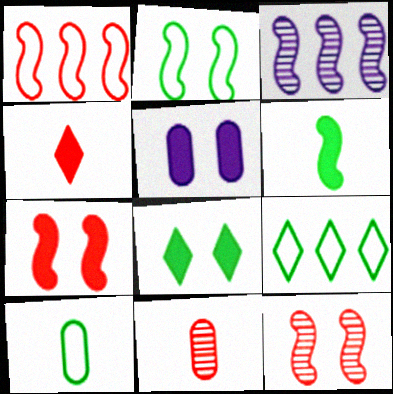[[2, 9, 10], 
[5, 7, 8]]